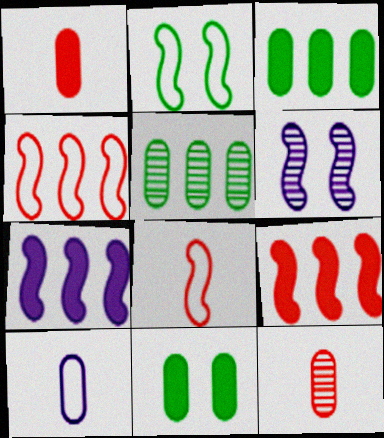[]